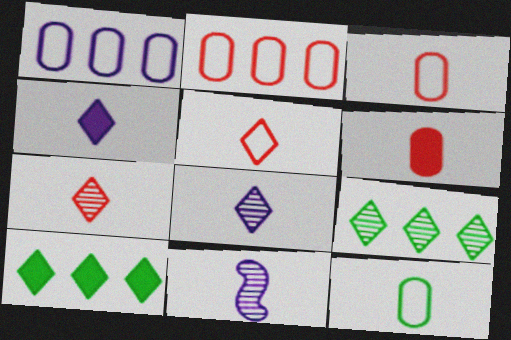[]